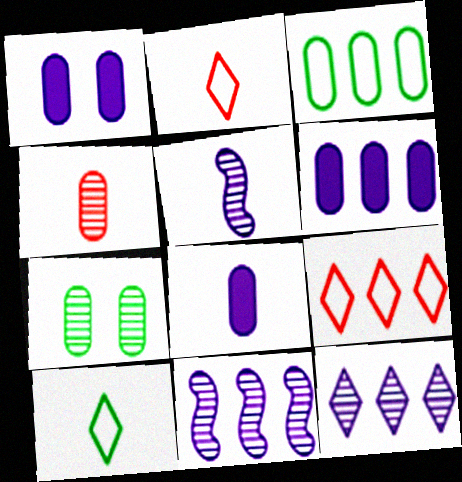[[1, 3, 4], 
[1, 6, 8]]